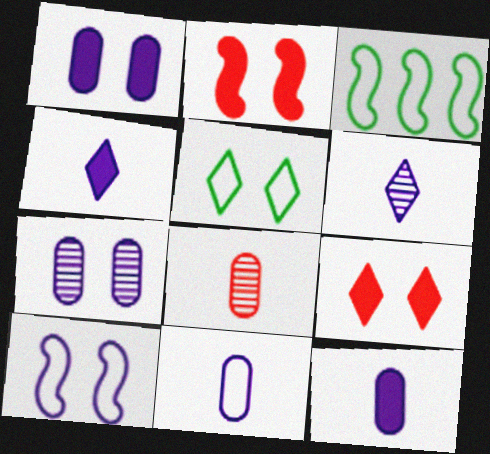[[2, 5, 7]]